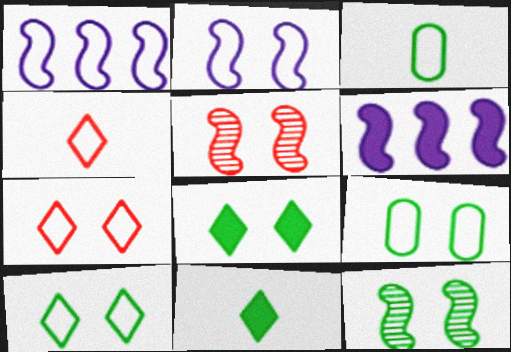[[1, 3, 7], 
[1, 4, 9], 
[2, 7, 9], 
[8, 9, 12]]